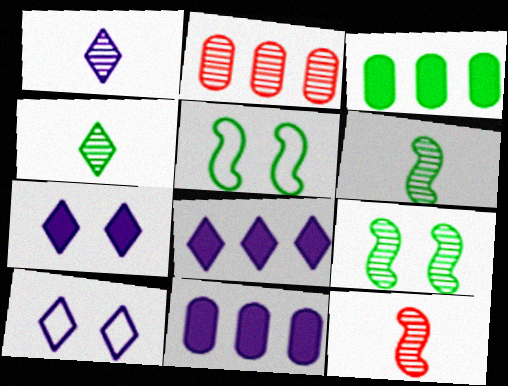[[1, 2, 9], 
[1, 8, 10], 
[3, 4, 5], 
[3, 10, 12]]